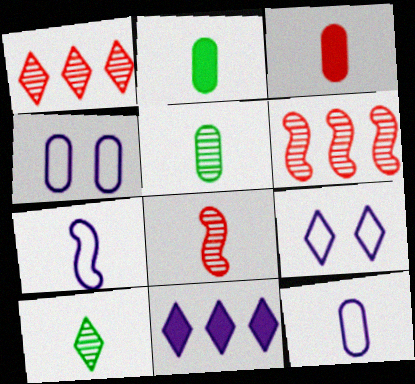[[2, 6, 9], 
[3, 5, 12], 
[3, 7, 10]]